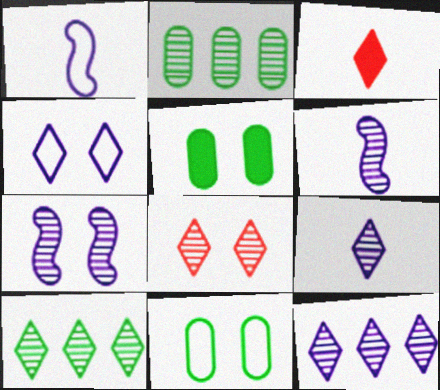[[2, 6, 8], 
[3, 4, 10], 
[8, 9, 10]]